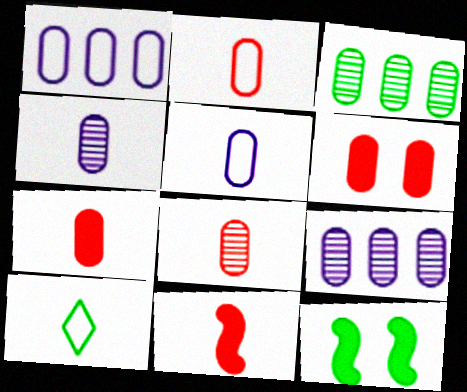[[2, 7, 8], 
[3, 5, 6], 
[3, 10, 12], 
[4, 10, 11]]